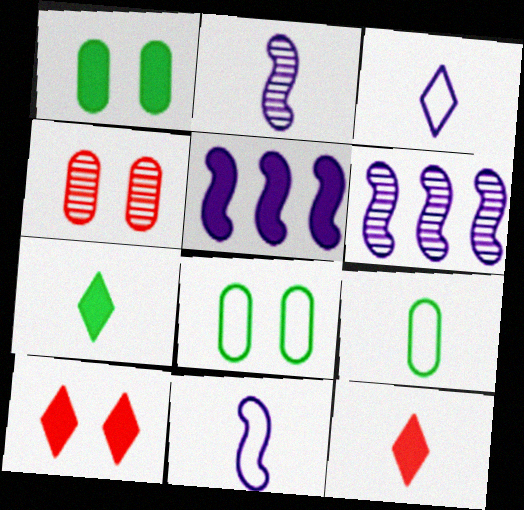[[1, 5, 12], 
[2, 9, 12], 
[6, 8, 12], 
[6, 9, 10]]